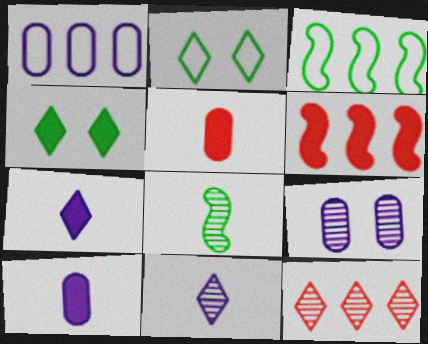[[1, 9, 10], 
[2, 7, 12], 
[4, 6, 10], 
[8, 9, 12]]